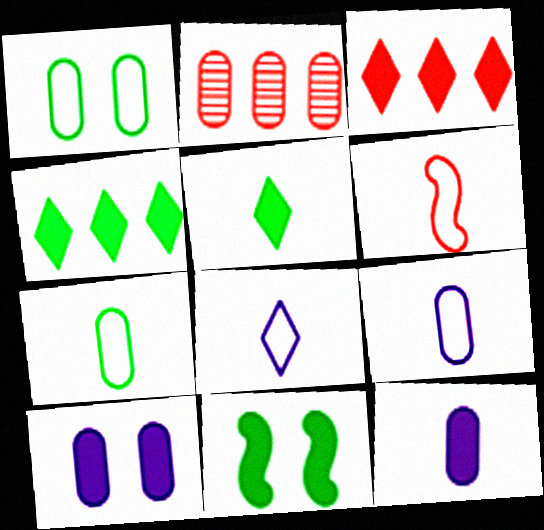[[1, 2, 12], 
[2, 7, 10], 
[2, 8, 11], 
[3, 11, 12], 
[6, 7, 8]]